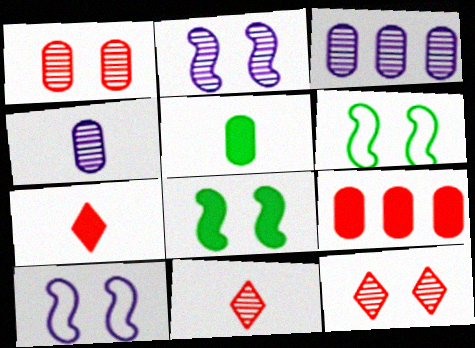[[3, 6, 7]]